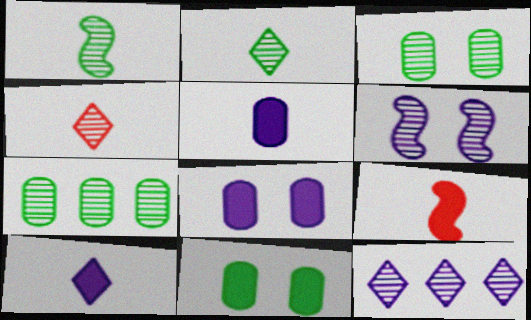[[4, 6, 7]]